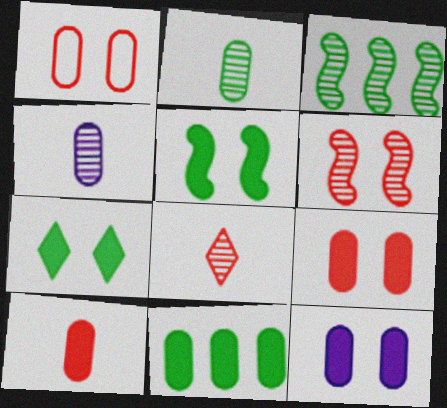[[1, 4, 11], 
[10, 11, 12]]